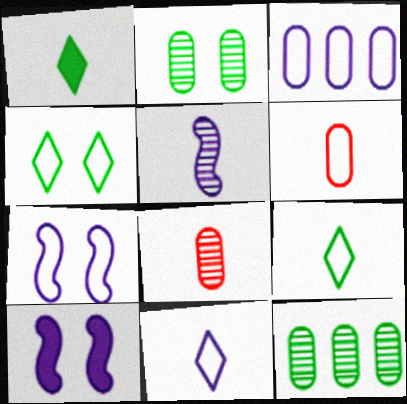[[1, 5, 6], 
[3, 7, 11]]